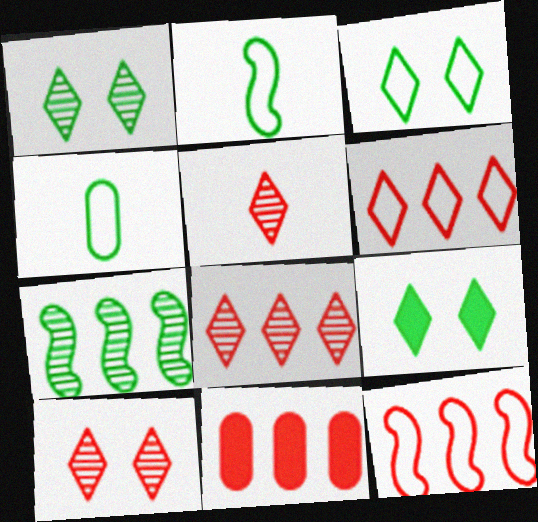[[1, 3, 9], 
[4, 7, 9], 
[5, 8, 10], 
[8, 11, 12]]